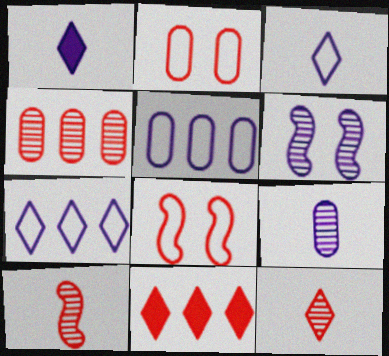[[1, 5, 6], 
[2, 10, 11]]